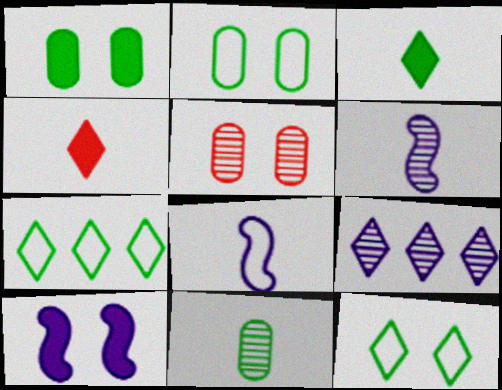[[4, 8, 11], 
[4, 9, 12], 
[5, 10, 12]]